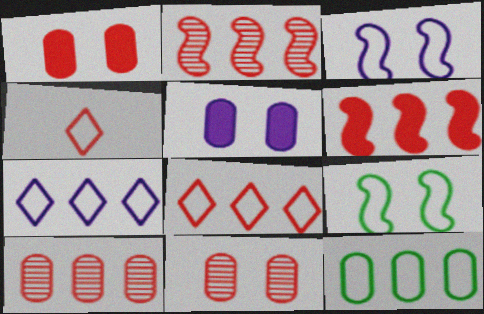[[1, 2, 4], 
[3, 4, 12], 
[4, 6, 11], 
[6, 8, 10]]